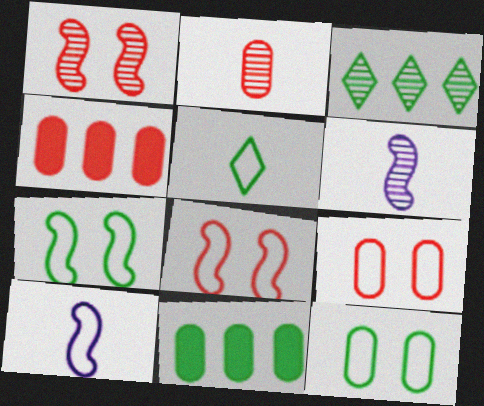[[2, 4, 9]]